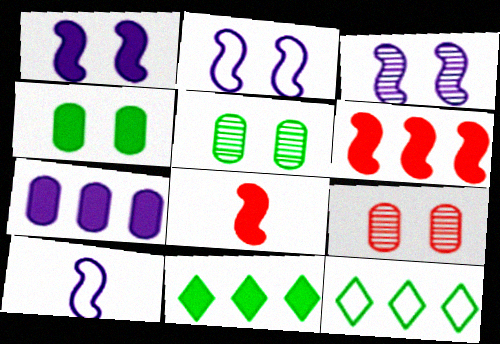[[1, 2, 3], 
[6, 7, 11], 
[9, 10, 11]]